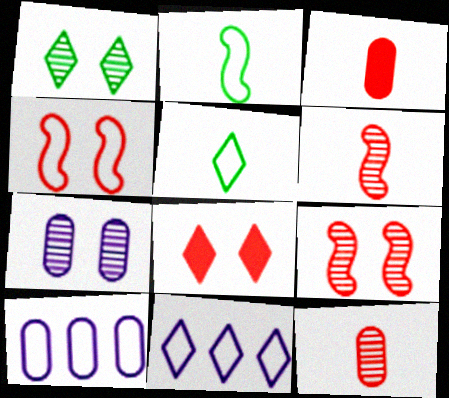[[1, 7, 9], 
[4, 5, 10]]